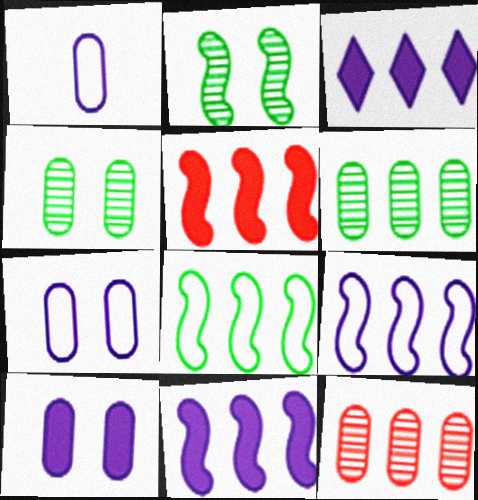[[3, 8, 12]]